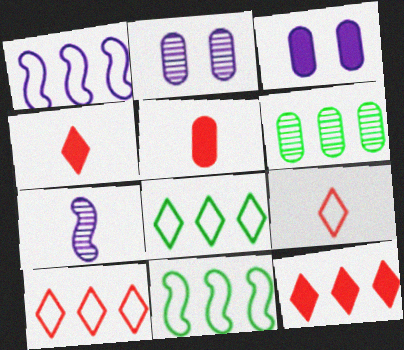[[1, 6, 12], 
[2, 4, 11]]